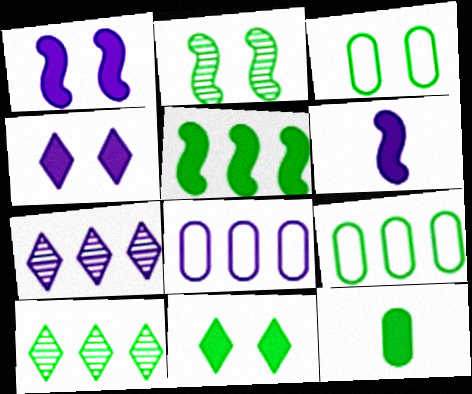[[2, 3, 11], 
[5, 9, 10], 
[5, 11, 12]]